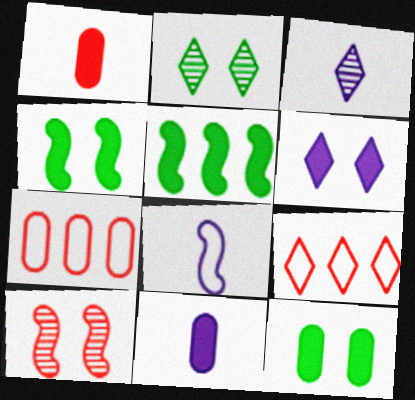[[1, 5, 6], 
[1, 9, 10], 
[3, 4, 7], 
[3, 8, 11], 
[5, 8, 10]]